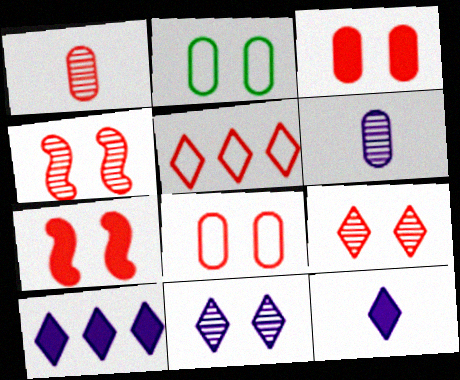[[1, 5, 7], 
[2, 7, 11], 
[7, 8, 9]]